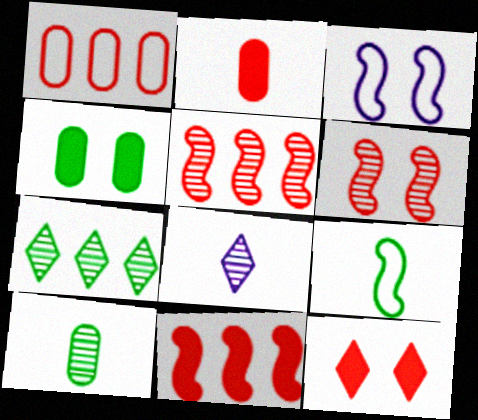[[2, 3, 7], 
[2, 8, 9], 
[2, 11, 12], 
[4, 7, 9]]